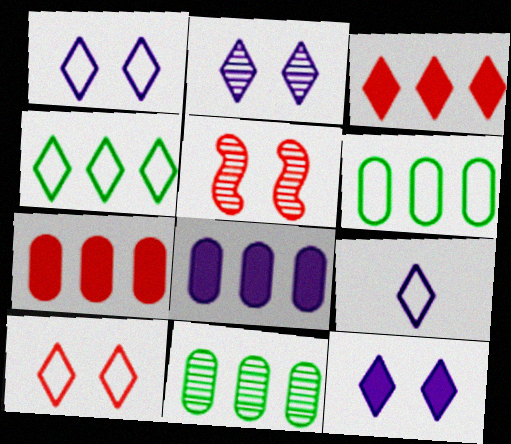[[1, 2, 12], 
[4, 9, 10]]